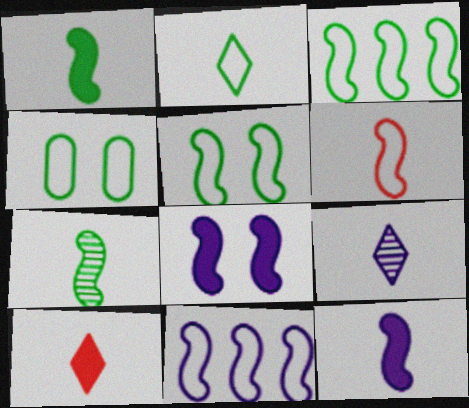[[2, 3, 4], 
[2, 9, 10], 
[5, 6, 11], 
[6, 7, 12]]